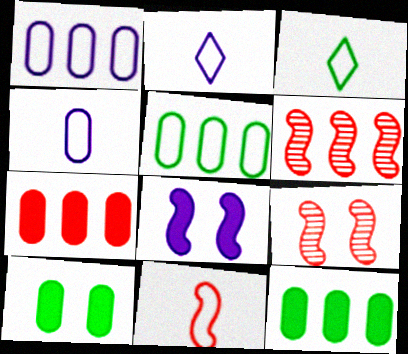[[2, 6, 10], 
[2, 9, 12], 
[3, 4, 11]]